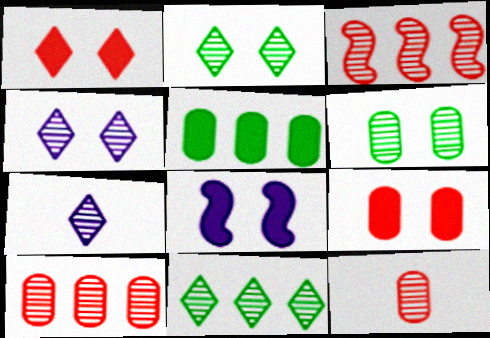[[3, 6, 7]]